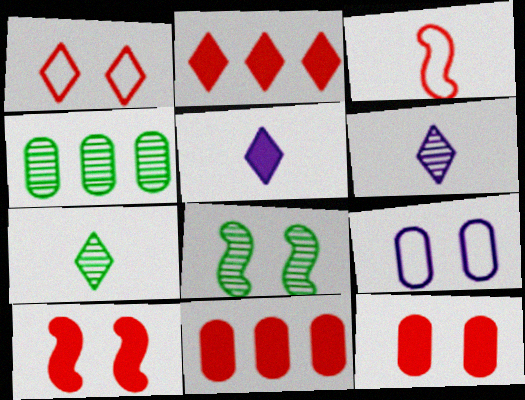[[4, 7, 8]]